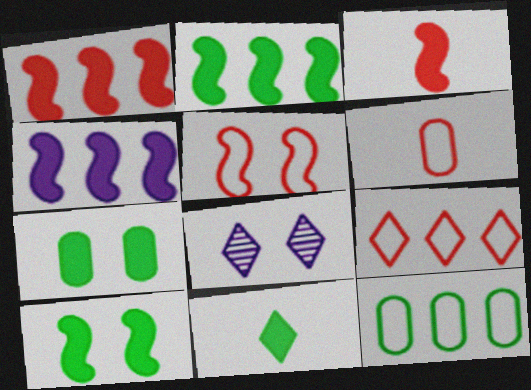[[1, 2, 4], 
[2, 6, 8], 
[2, 7, 11], 
[3, 4, 10], 
[3, 8, 12], 
[5, 6, 9], 
[5, 7, 8], 
[8, 9, 11]]